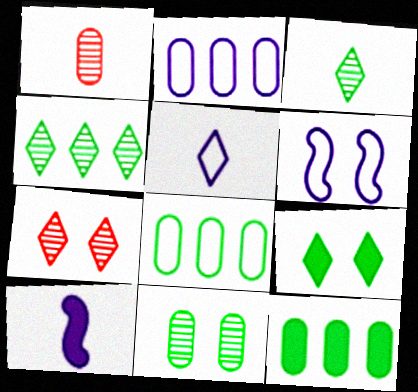[[2, 5, 6], 
[7, 8, 10]]